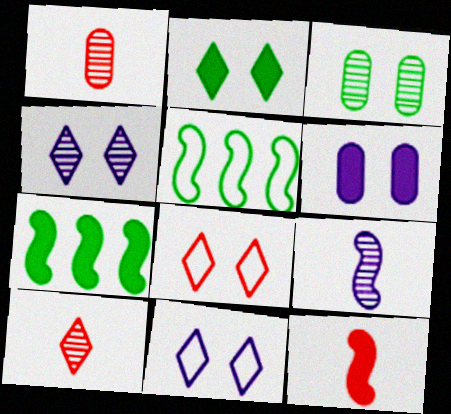[[1, 7, 11], 
[2, 4, 8], 
[5, 6, 10]]